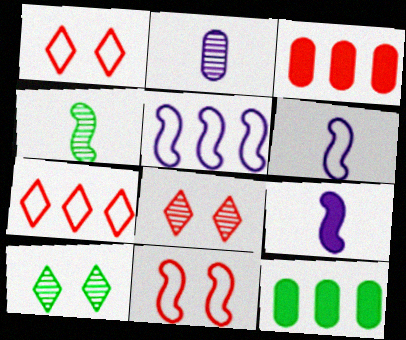[[3, 6, 10], 
[6, 8, 12]]